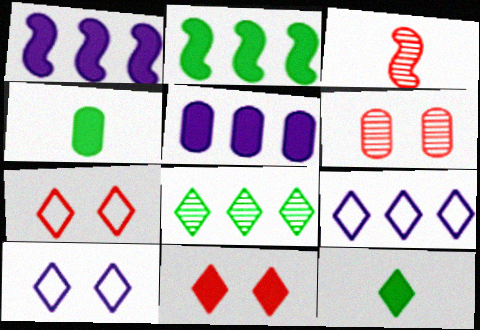[[1, 4, 11]]